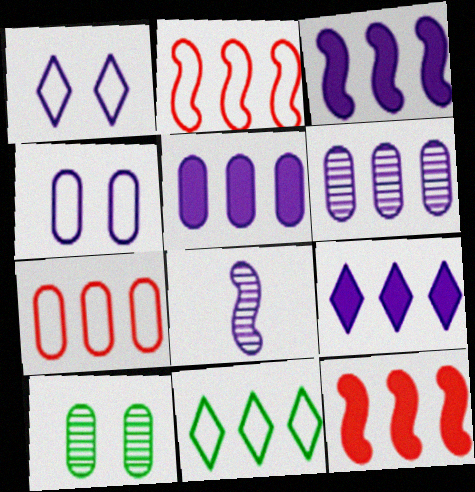[[1, 5, 8], 
[3, 5, 9], 
[4, 8, 9], 
[6, 11, 12]]